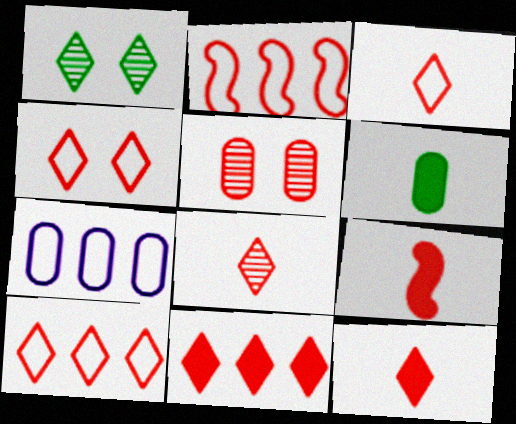[[1, 7, 9], 
[2, 5, 12], 
[3, 4, 10], 
[3, 8, 12], 
[4, 8, 11], 
[5, 6, 7], 
[5, 9, 10]]